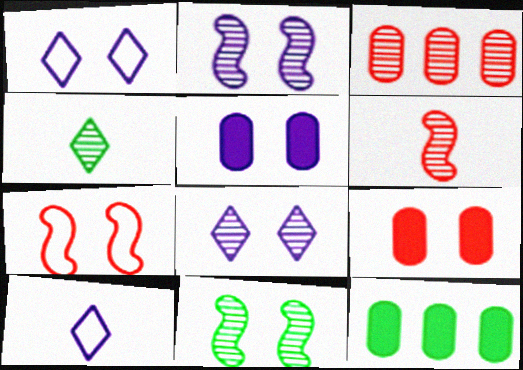[[1, 2, 5], 
[1, 6, 12], 
[1, 9, 11], 
[2, 3, 4]]